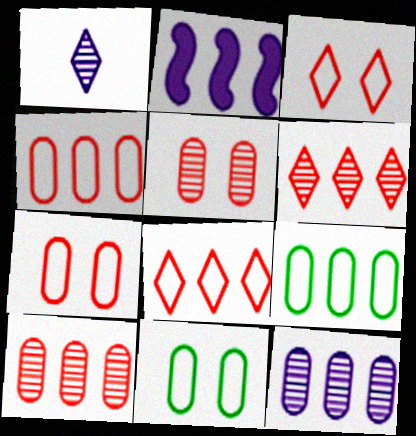[[2, 6, 9]]